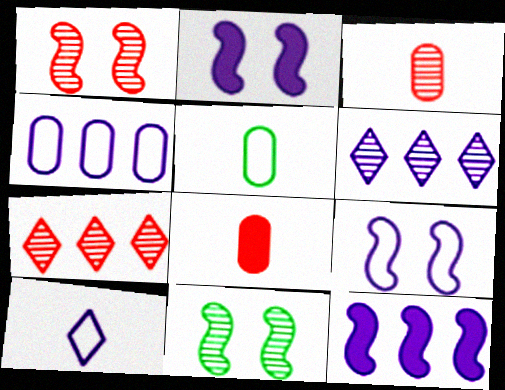[[1, 3, 7], 
[2, 5, 7], 
[3, 6, 11], 
[4, 6, 12], 
[4, 9, 10]]